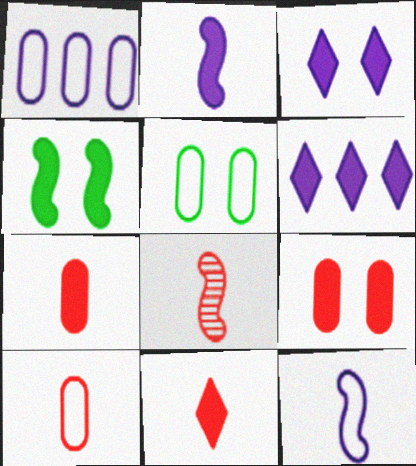[[1, 5, 10], 
[3, 4, 9], 
[4, 6, 7], 
[5, 6, 8], 
[8, 10, 11]]